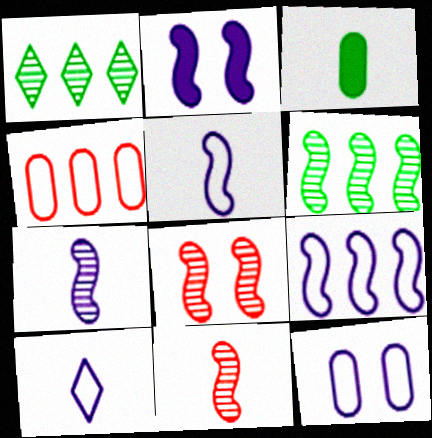[[2, 7, 9], 
[3, 10, 11], 
[6, 7, 8], 
[9, 10, 12]]